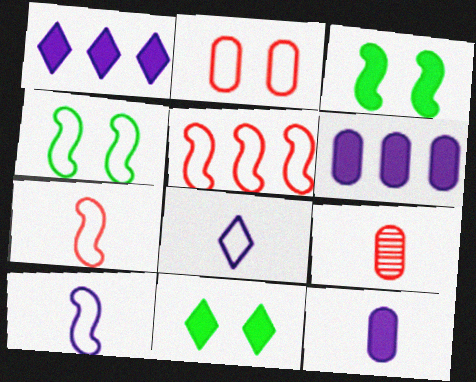[[1, 4, 9], 
[4, 5, 10]]